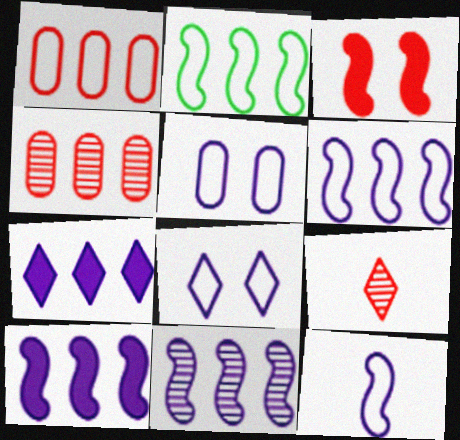[[1, 3, 9], 
[2, 4, 7], 
[6, 10, 11]]